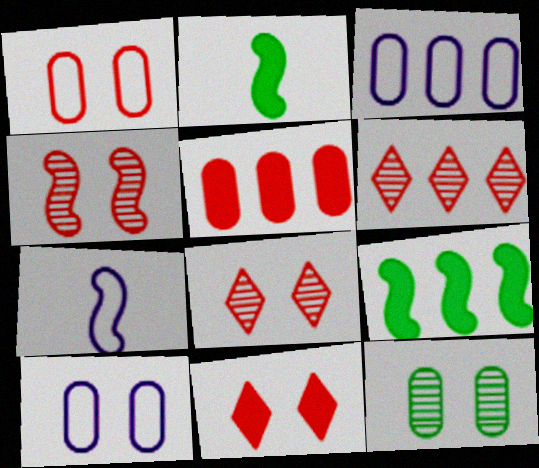[[1, 4, 11], 
[2, 3, 8], 
[2, 6, 10], 
[3, 6, 9], 
[4, 7, 9]]